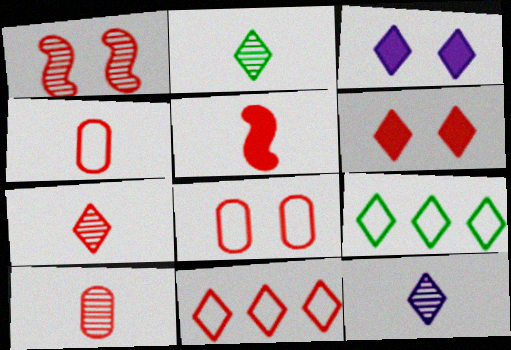[[1, 6, 8], 
[2, 3, 11], 
[2, 7, 12], 
[3, 7, 9], 
[4, 5, 7], 
[6, 7, 11], 
[6, 9, 12]]